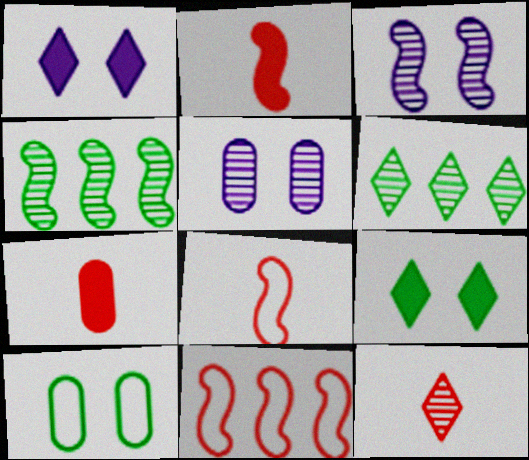[[4, 5, 12], 
[7, 8, 12]]